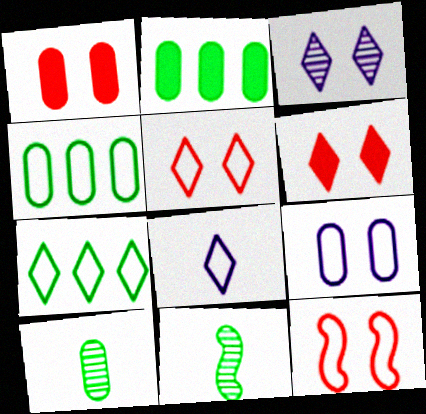[[4, 8, 12], 
[5, 7, 8]]